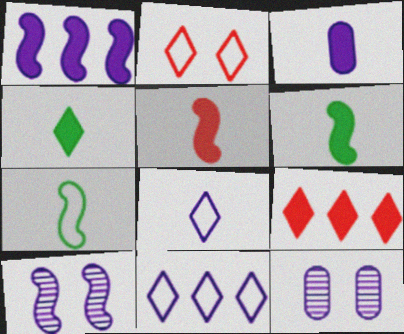[[1, 8, 12], 
[3, 4, 5], 
[3, 10, 11], 
[7, 9, 12]]